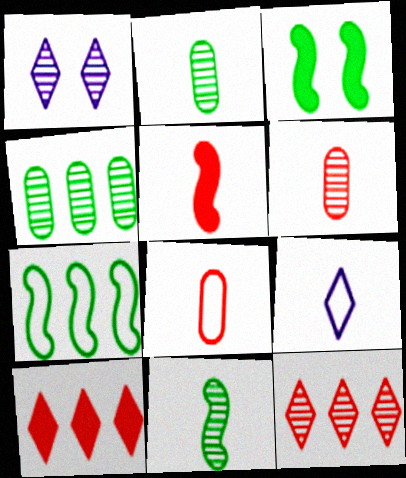[[2, 5, 9], 
[3, 7, 11]]